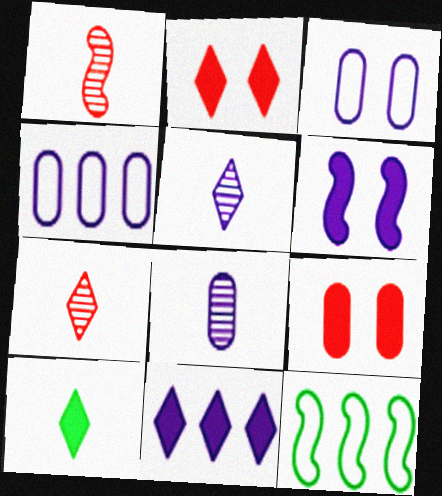[[1, 6, 12], 
[2, 8, 12], 
[2, 10, 11], 
[4, 5, 6], 
[5, 9, 12]]